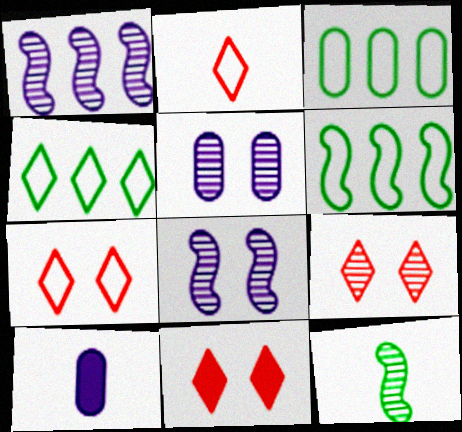[[2, 10, 12], 
[3, 4, 6], 
[6, 9, 10], 
[7, 9, 11]]